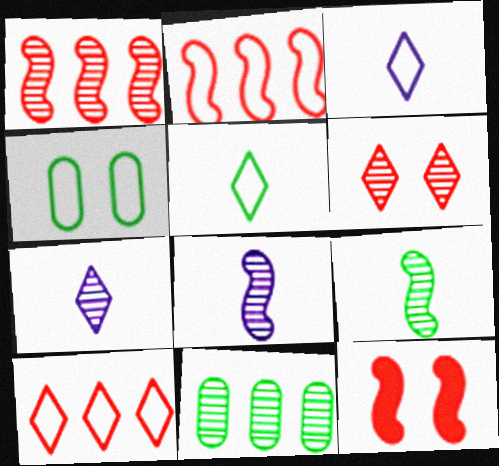[[2, 3, 4], 
[3, 11, 12], 
[6, 8, 11]]